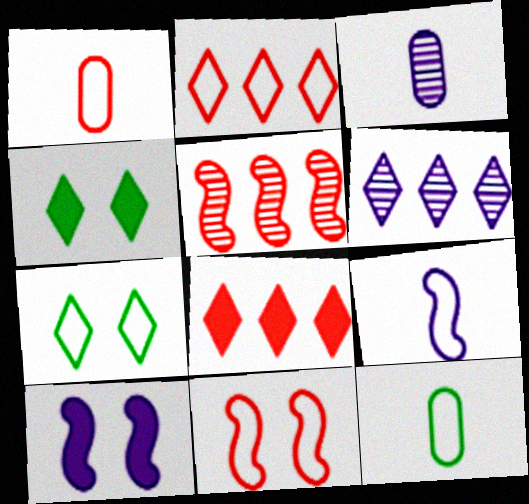[[1, 2, 11]]